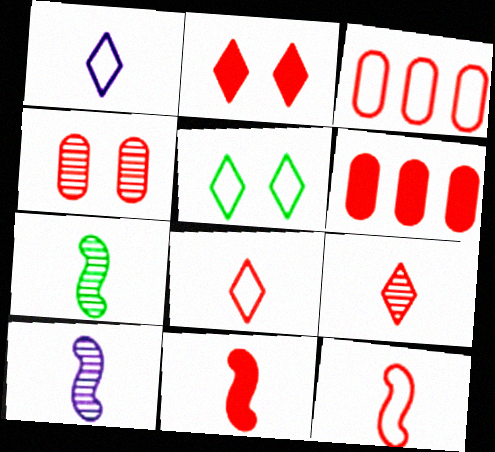[[2, 6, 11], 
[5, 6, 10]]